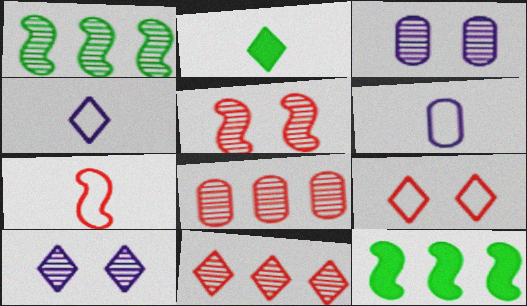[]